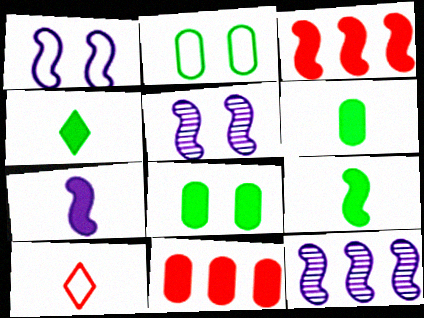[[1, 7, 12], 
[4, 6, 9], 
[8, 10, 12]]